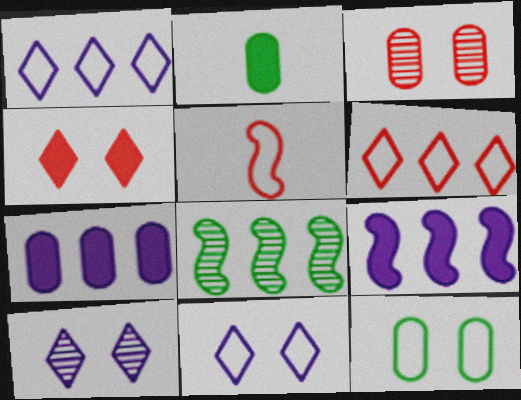[[1, 5, 12], 
[2, 4, 9], 
[6, 7, 8]]